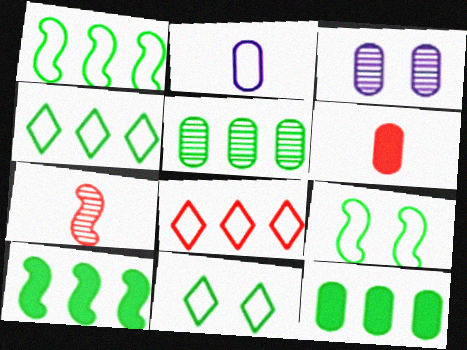[[2, 8, 9], 
[4, 5, 10]]